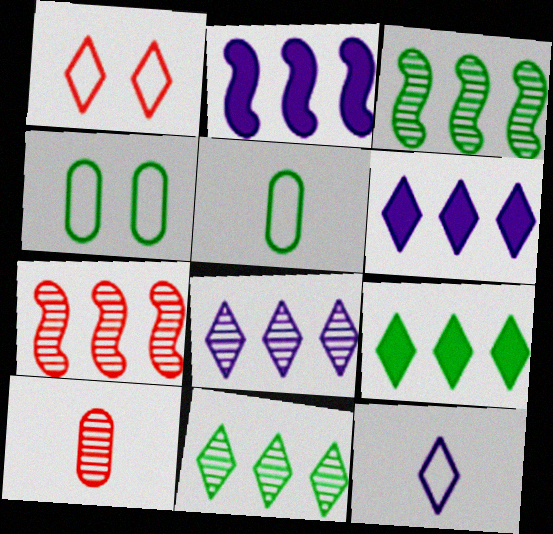[]